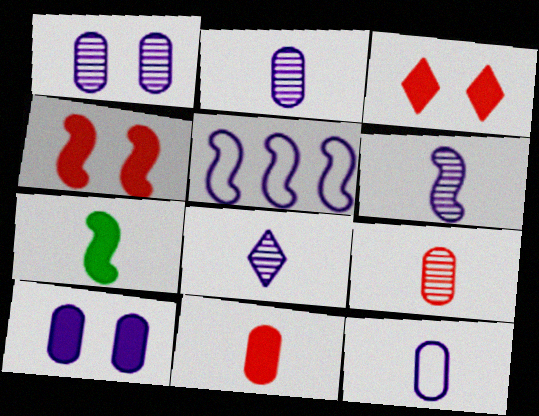[[2, 6, 8], 
[5, 8, 10]]